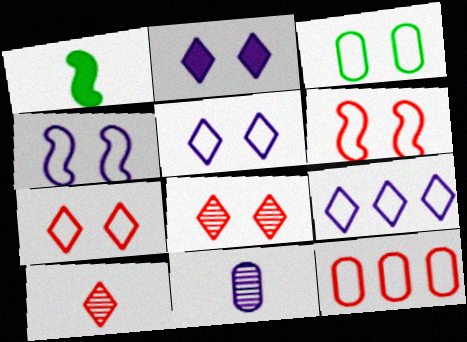[[3, 4, 7], 
[3, 5, 6]]